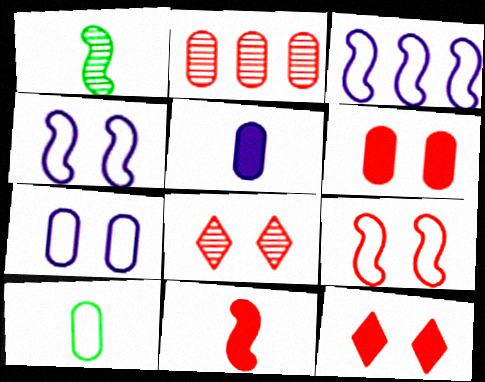[[6, 8, 9]]